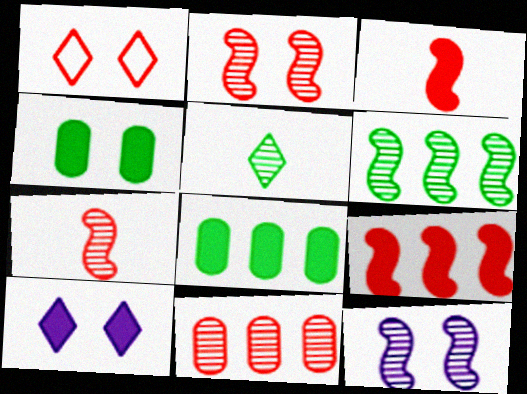[[1, 3, 11], 
[1, 4, 12], 
[3, 8, 10], 
[5, 11, 12], 
[6, 7, 12]]